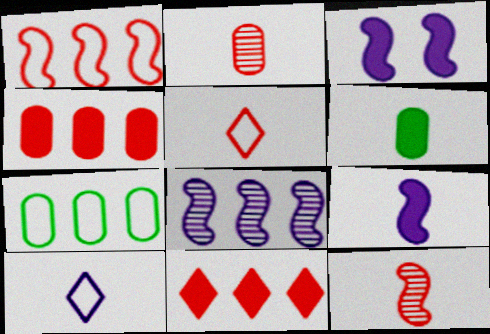[[3, 6, 11], 
[6, 10, 12], 
[7, 8, 11]]